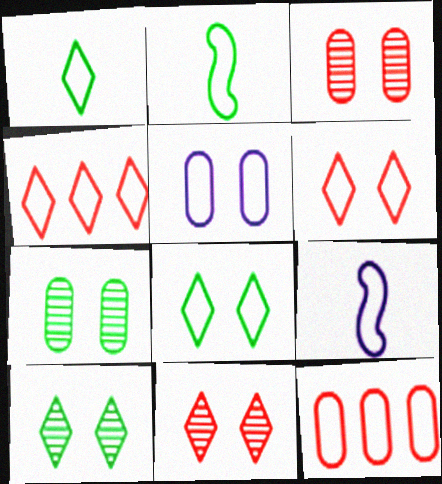[[2, 4, 5], 
[8, 9, 12]]